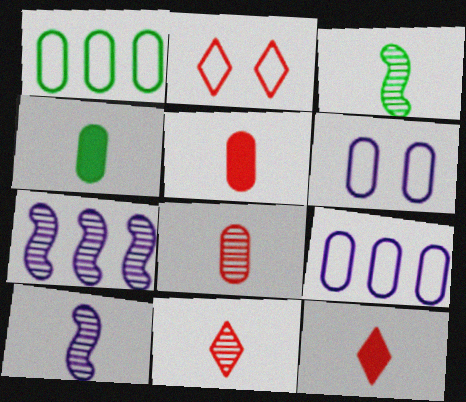[[2, 4, 7]]